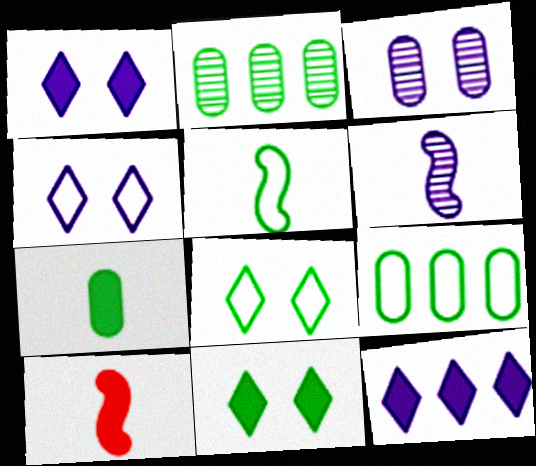[[2, 4, 10], 
[2, 5, 11], 
[5, 6, 10], 
[5, 8, 9]]